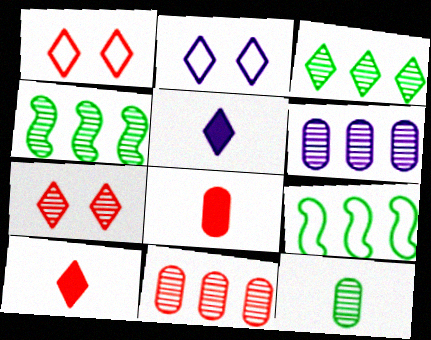[[1, 3, 5], 
[2, 3, 10], 
[2, 4, 8]]